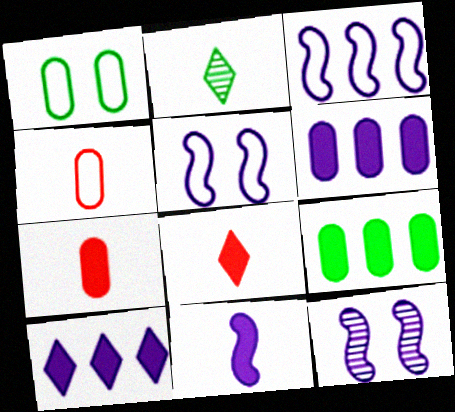[[2, 4, 11], 
[3, 11, 12]]